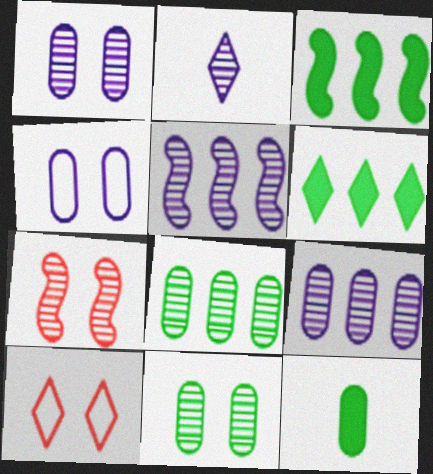[[1, 2, 5], 
[2, 6, 10], 
[2, 7, 8], 
[5, 10, 12]]